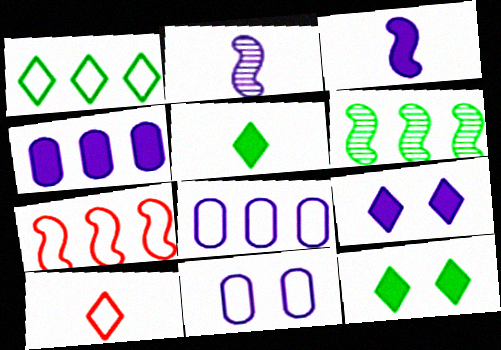[[1, 7, 8], 
[2, 8, 9], 
[3, 4, 9]]